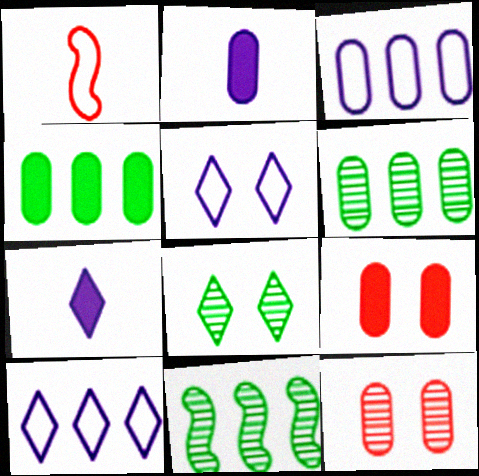[[2, 4, 9]]